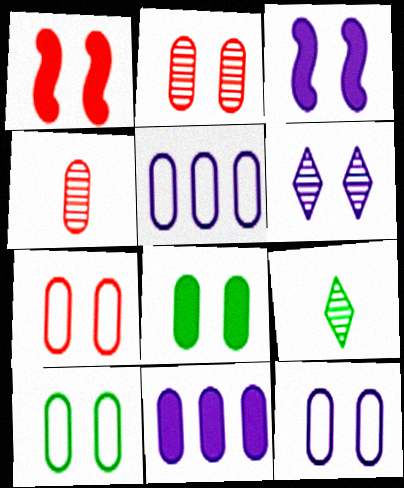[[1, 5, 9], 
[1, 6, 10], 
[2, 8, 12], 
[3, 6, 12], 
[4, 5, 8], 
[4, 10, 11], 
[7, 10, 12]]